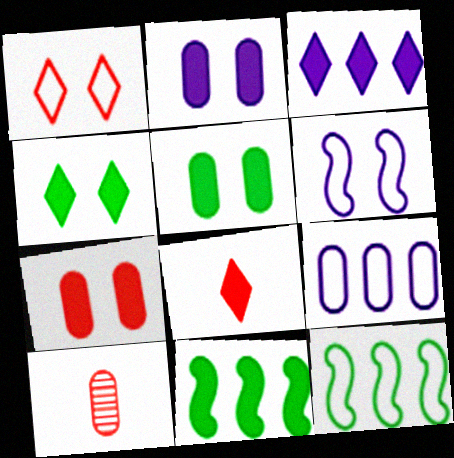[[2, 5, 7], 
[2, 8, 11], 
[3, 4, 8], 
[5, 9, 10]]